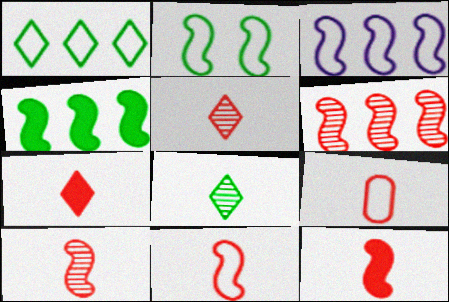[[2, 3, 11], 
[3, 4, 6], 
[5, 9, 12], 
[7, 9, 10], 
[10, 11, 12]]